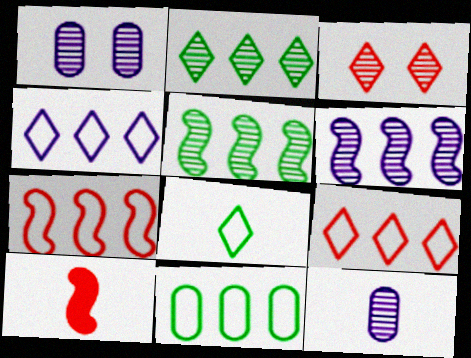[[3, 5, 12], 
[4, 7, 11], 
[8, 10, 12]]